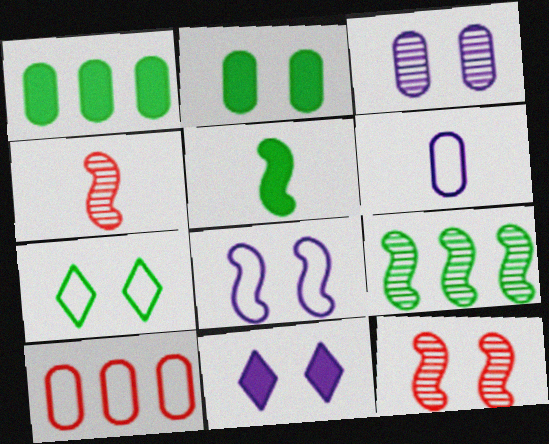[[3, 8, 11]]